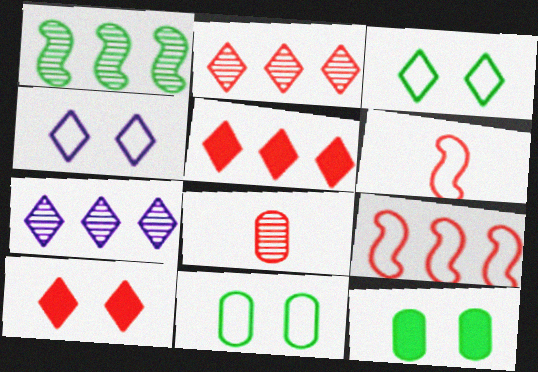[[6, 7, 12], 
[8, 9, 10]]